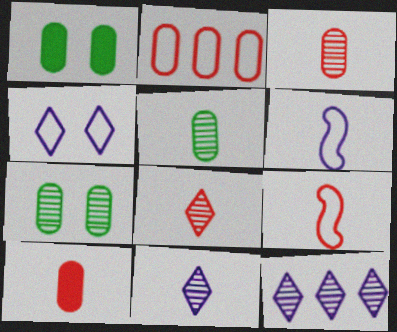[[1, 9, 12], 
[8, 9, 10]]